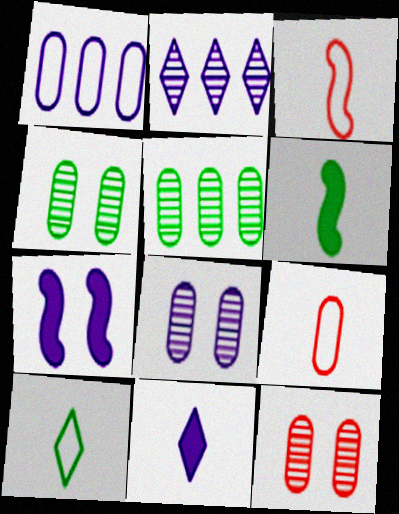[[4, 8, 12]]